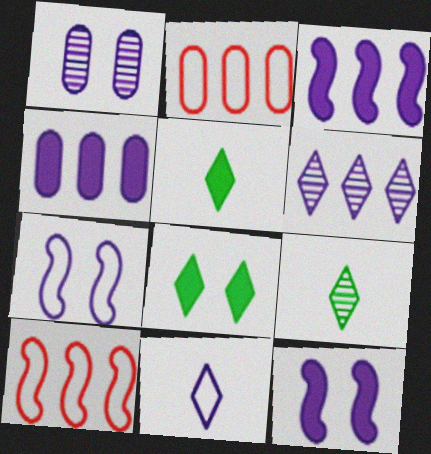[[1, 3, 11], 
[1, 5, 10], 
[2, 9, 12]]